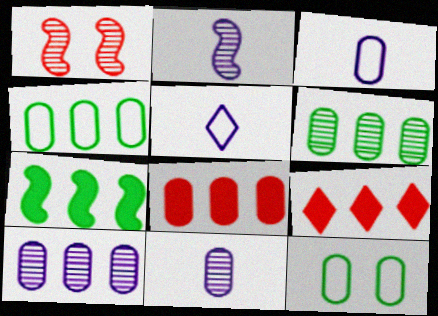[[2, 9, 12], 
[4, 8, 10], 
[8, 11, 12]]